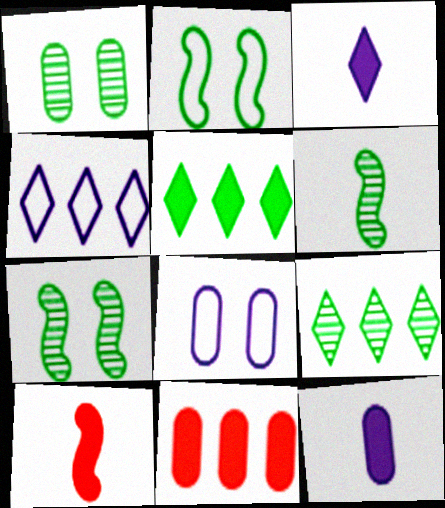[[1, 4, 10], 
[1, 6, 9], 
[8, 9, 10]]